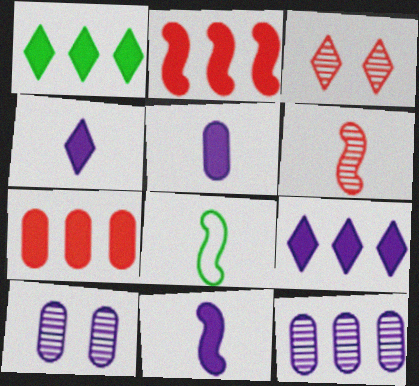[[4, 5, 11], 
[6, 8, 11]]